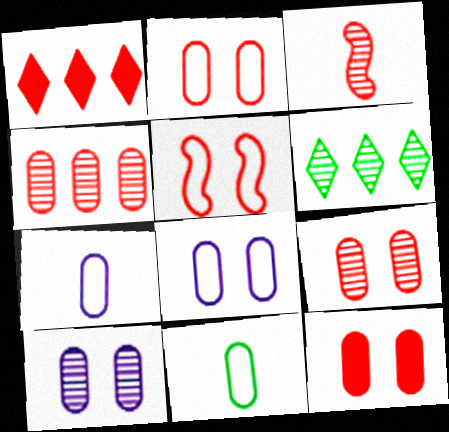[[1, 2, 3], 
[2, 9, 12], 
[3, 6, 10]]